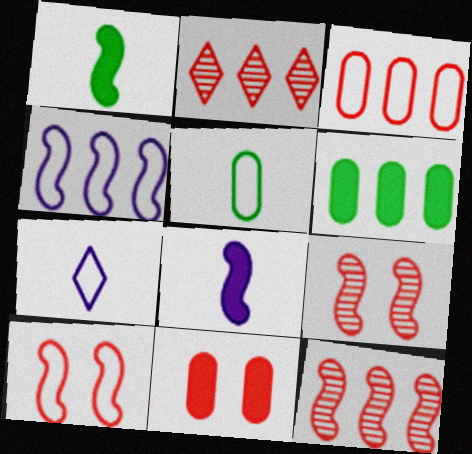[[1, 4, 9], 
[2, 4, 6], 
[6, 7, 9]]